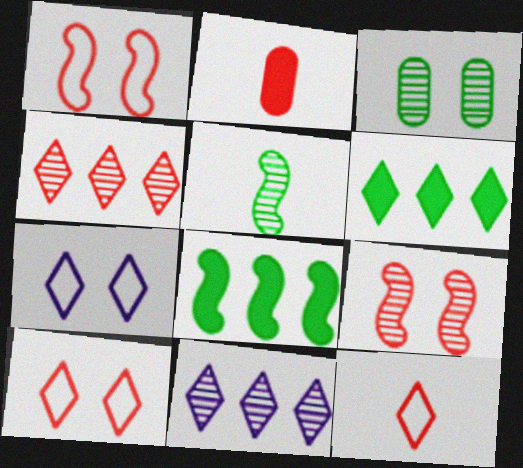[[1, 2, 4]]